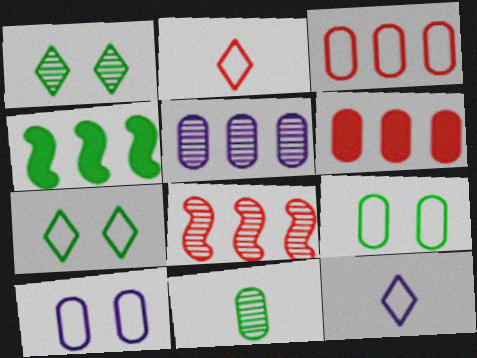[[4, 7, 11], 
[6, 10, 11]]